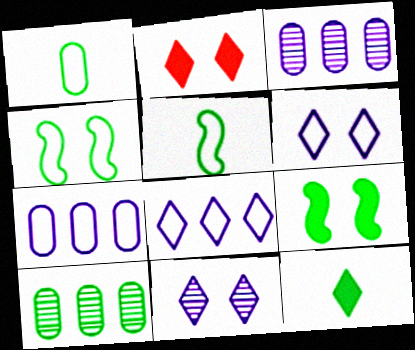[[2, 3, 5], 
[4, 10, 12]]